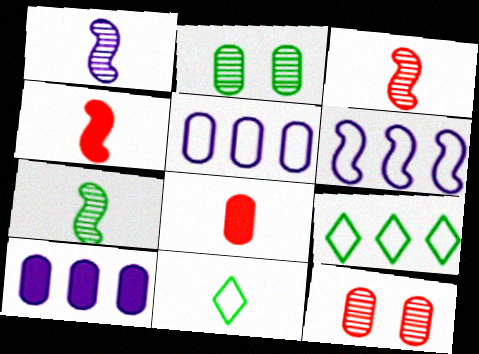[[1, 3, 7], 
[1, 8, 11], 
[2, 5, 8]]